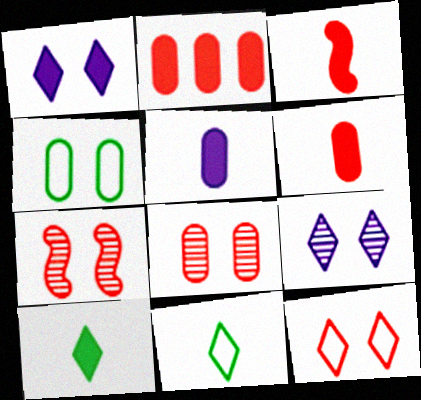[[1, 4, 7], 
[3, 5, 10]]